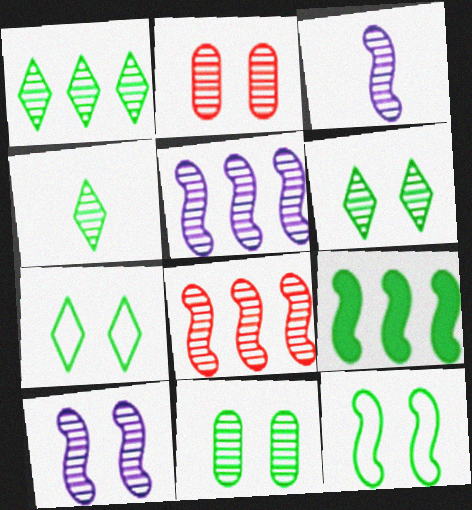[[1, 2, 3], 
[1, 4, 6], 
[2, 4, 5], 
[2, 6, 10], 
[3, 5, 10]]